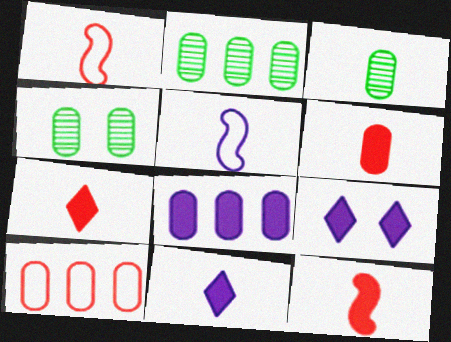[[1, 2, 9], 
[1, 3, 11], 
[2, 3, 4], 
[2, 8, 10], 
[3, 5, 7], 
[6, 7, 12]]